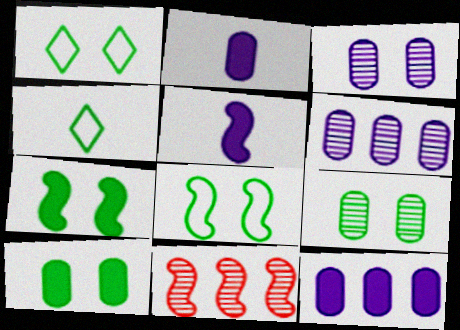[[1, 2, 11], 
[1, 7, 9], 
[5, 8, 11]]